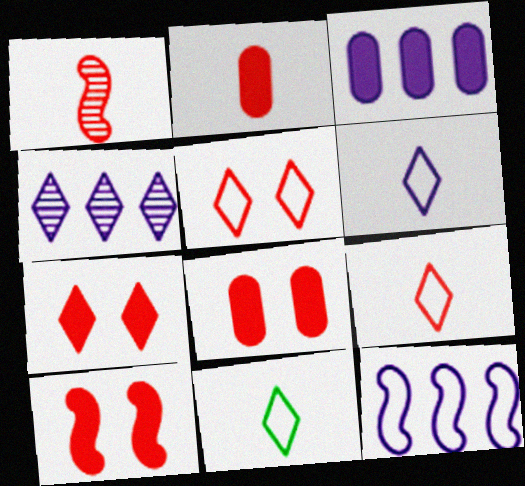[[1, 2, 9], 
[3, 4, 12], 
[4, 7, 11], 
[6, 9, 11], 
[7, 8, 10]]